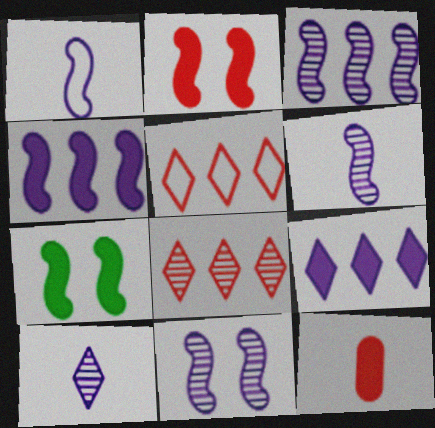[[1, 4, 11], 
[3, 6, 11], 
[7, 9, 12]]